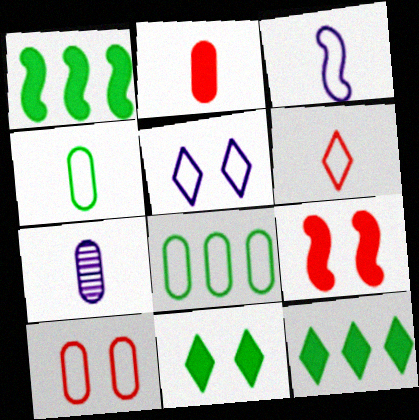[[2, 4, 7], 
[3, 4, 6]]